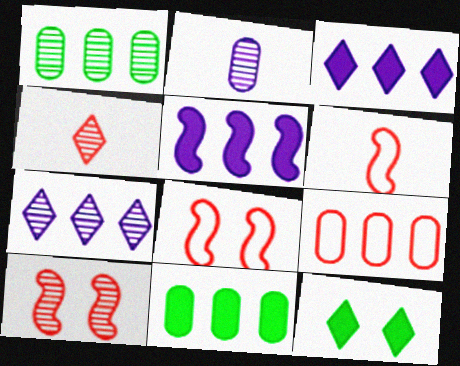[]